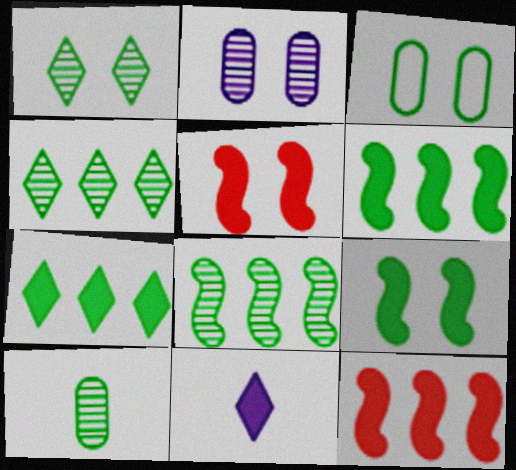[[1, 3, 9], 
[1, 8, 10]]